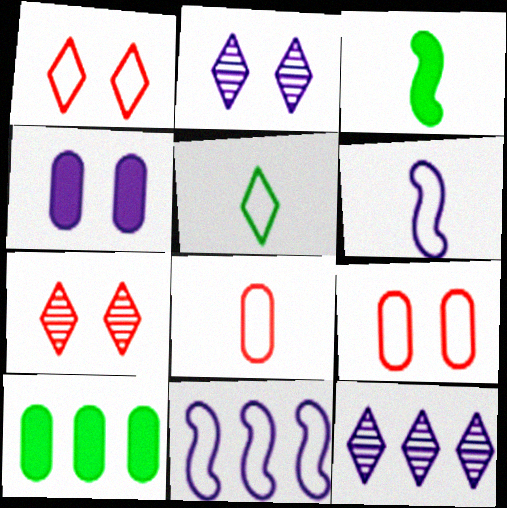[[3, 9, 12], 
[4, 6, 12], 
[5, 6, 8], 
[5, 9, 11], 
[6, 7, 10]]